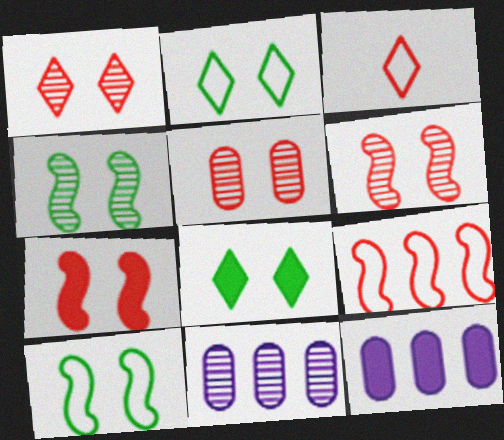[[1, 5, 6], 
[3, 4, 12]]